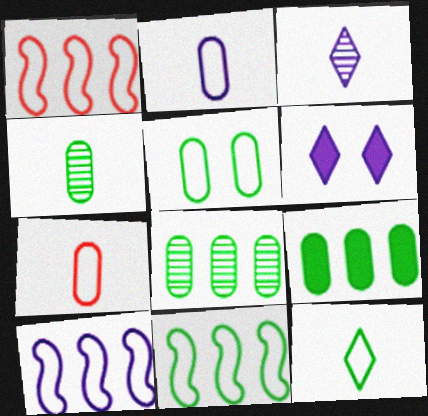[[1, 4, 6], 
[1, 10, 11], 
[4, 5, 9], 
[5, 11, 12]]